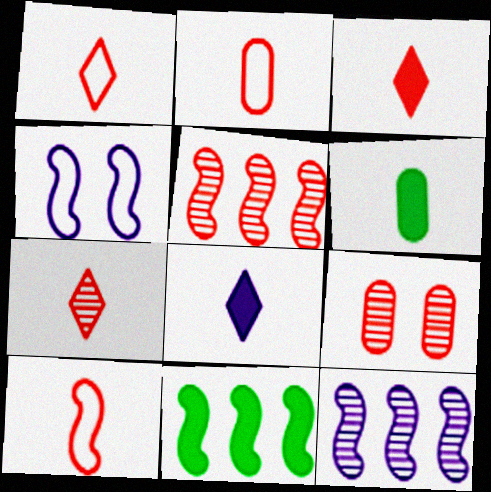[[1, 2, 10], 
[1, 3, 7], 
[5, 7, 9]]